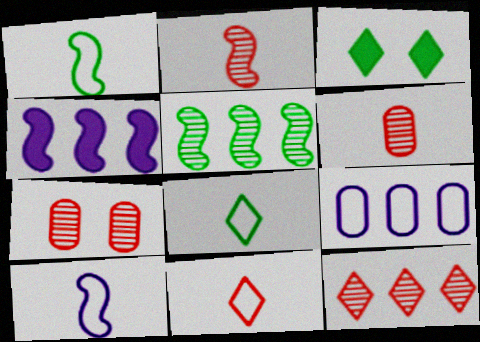[[2, 3, 9], 
[2, 7, 12], 
[4, 7, 8]]